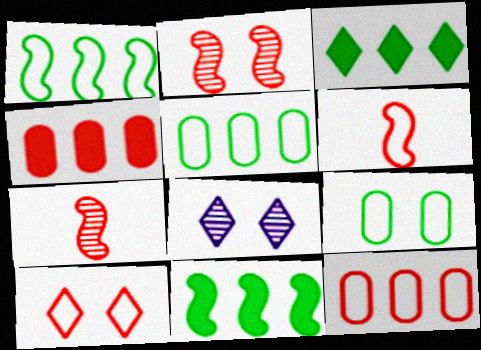[[4, 7, 10], 
[6, 10, 12]]